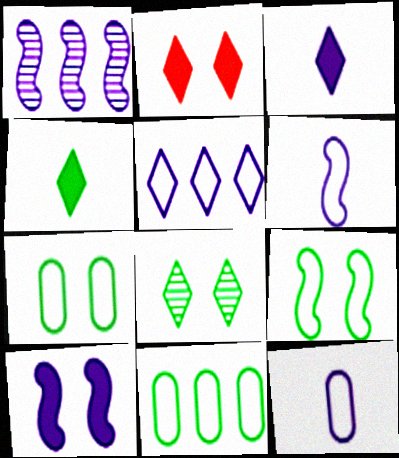[[1, 6, 10]]